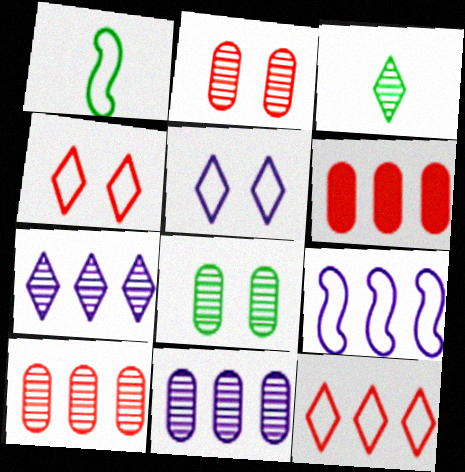[]